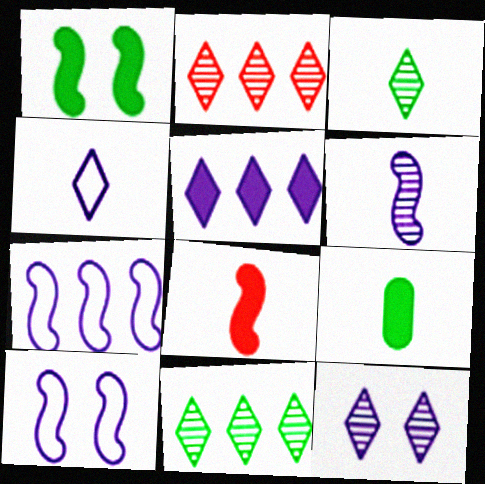[[2, 3, 12], 
[2, 9, 10], 
[4, 5, 12]]